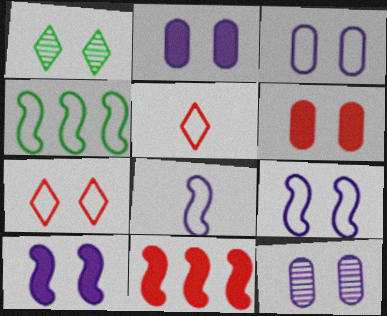[[1, 6, 9], 
[2, 3, 12], 
[3, 4, 5]]